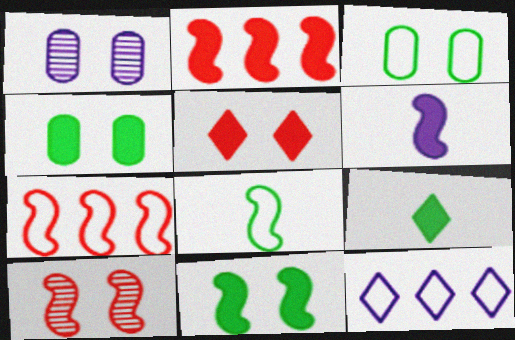[[1, 6, 12], 
[1, 7, 9], 
[2, 6, 11]]